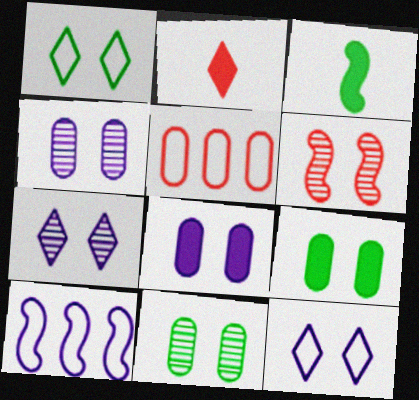[[1, 6, 8], 
[2, 5, 6], 
[2, 10, 11], 
[3, 5, 7], 
[3, 6, 10], 
[6, 7, 11], 
[6, 9, 12]]